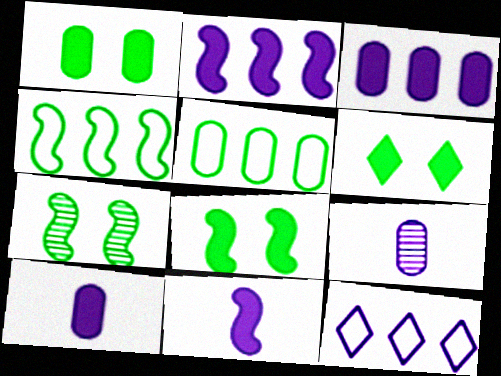[[1, 6, 8]]